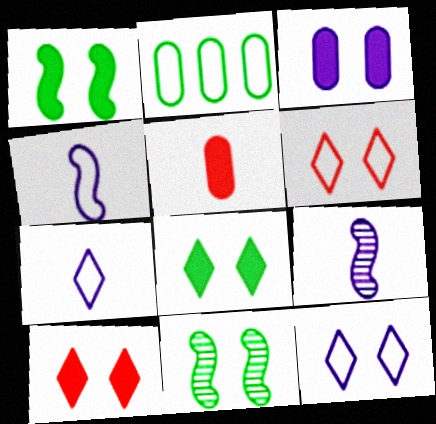[[1, 3, 10], 
[2, 4, 6], 
[2, 9, 10], 
[3, 6, 11]]